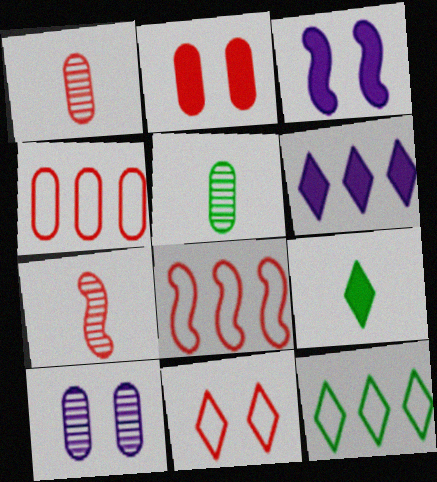[[1, 2, 4], 
[1, 3, 12], 
[8, 9, 10]]